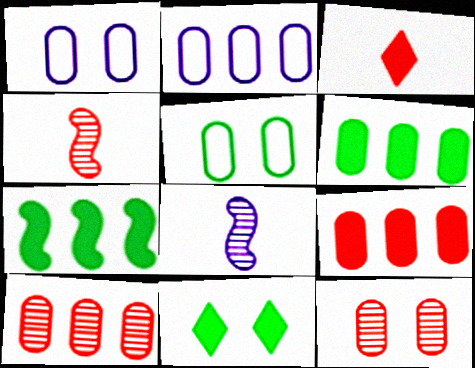[[2, 4, 11], 
[2, 6, 10]]